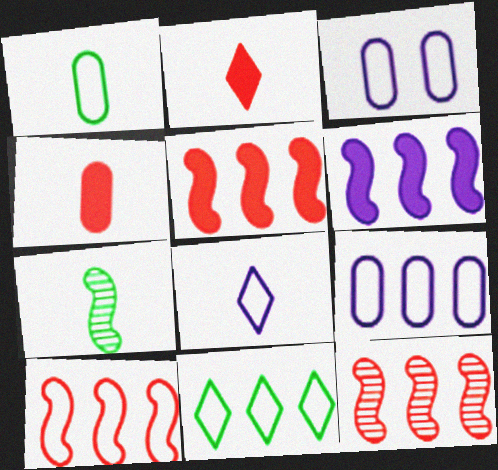[[4, 7, 8], 
[5, 10, 12], 
[9, 10, 11]]